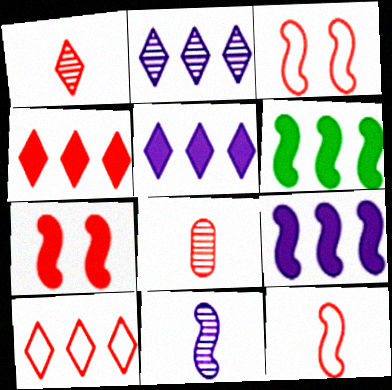[[3, 4, 8], 
[3, 6, 11], 
[7, 8, 10]]